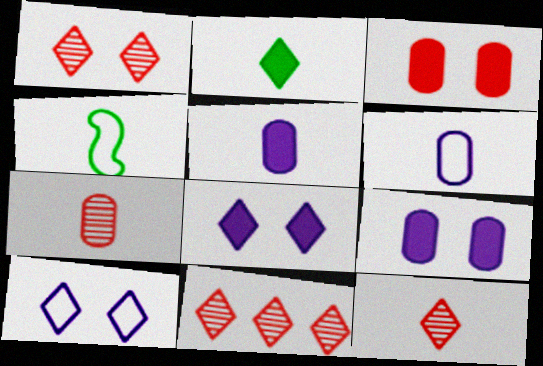[[1, 11, 12], 
[2, 10, 11], 
[4, 5, 12], 
[4, 9, 11]]